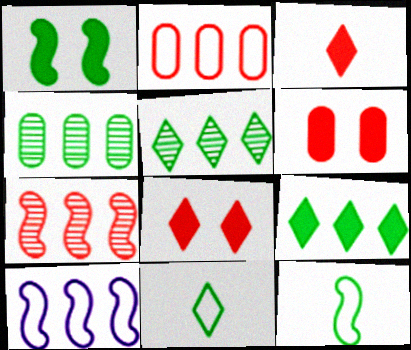[[1, 4, 11]]